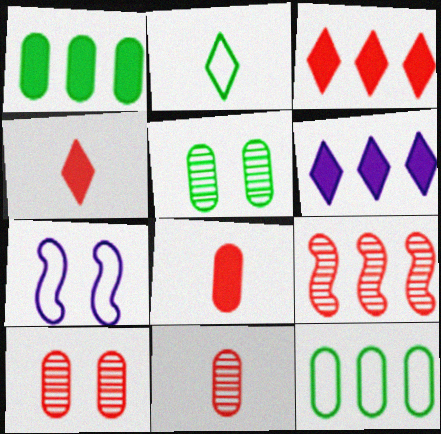[[6, 9, 12]]